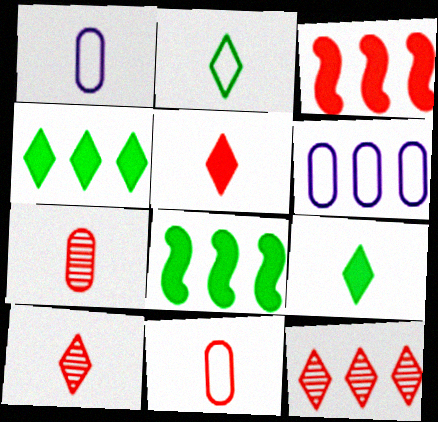[[6, 8, 12]]